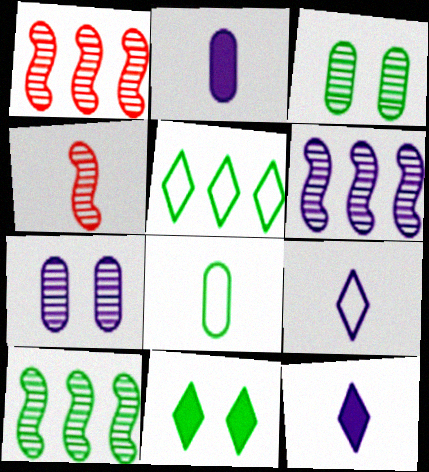[[1, 6, 10], 
[4, 8, 12], 
[8, 10, 11]]